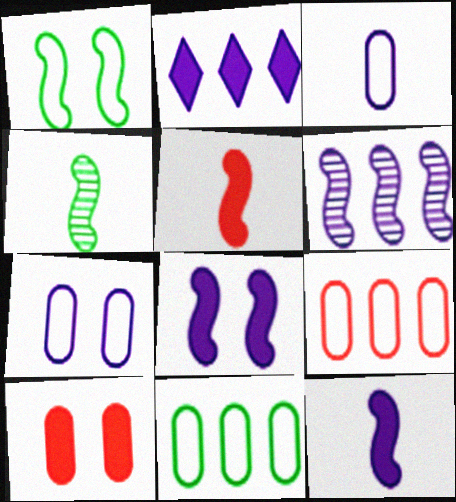[[1, 5, 6]]